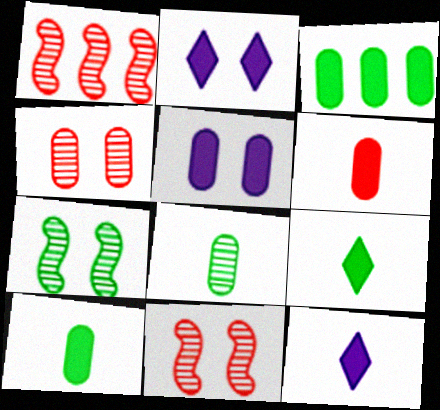[[3, 5, 6]]